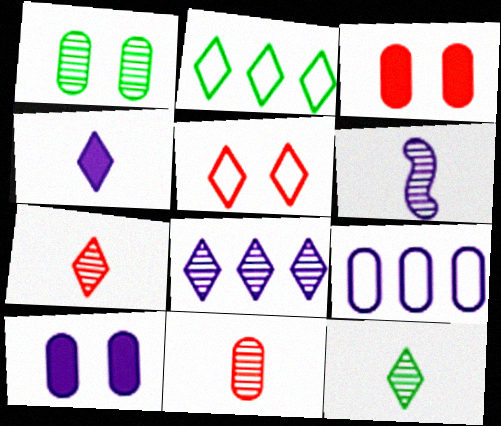[[2, 3, 6], 
[6, 11, 12]]